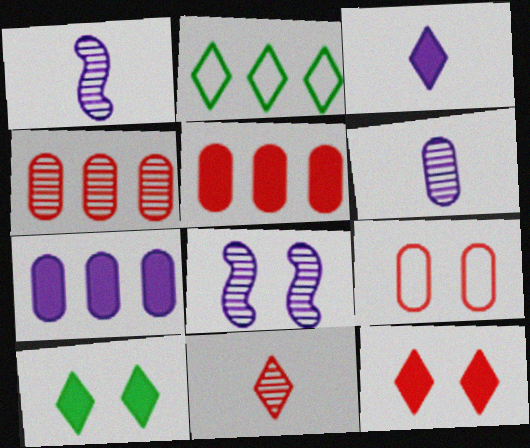[[8, 9, 10]]